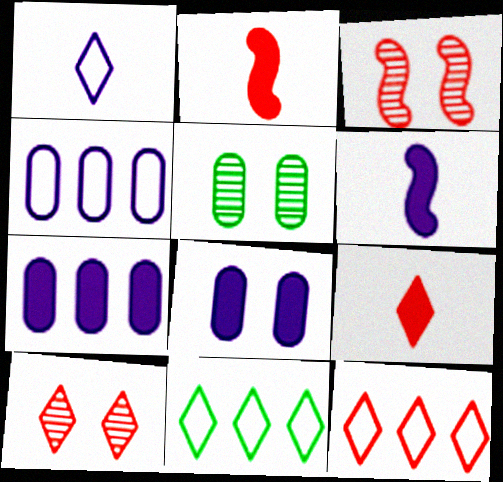[[5, 6, 12], 
[9, 10, 12]]